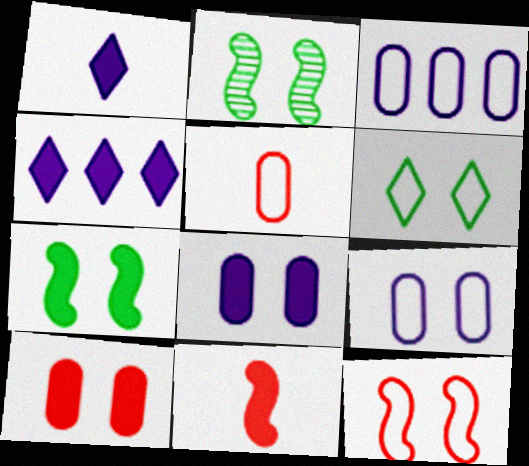[[2, 4, 5], 
[6, 9, 12]]